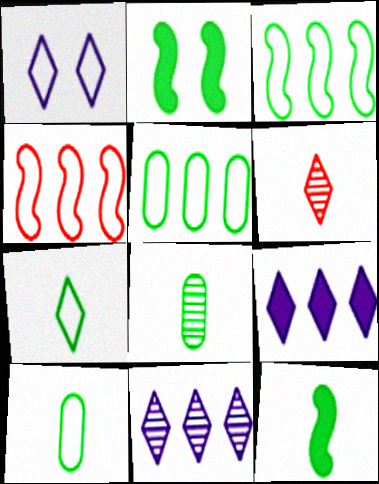[[1, 4, 10], 
[7, 8, 12]]